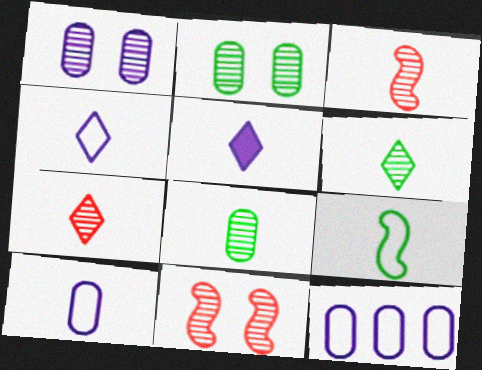[]